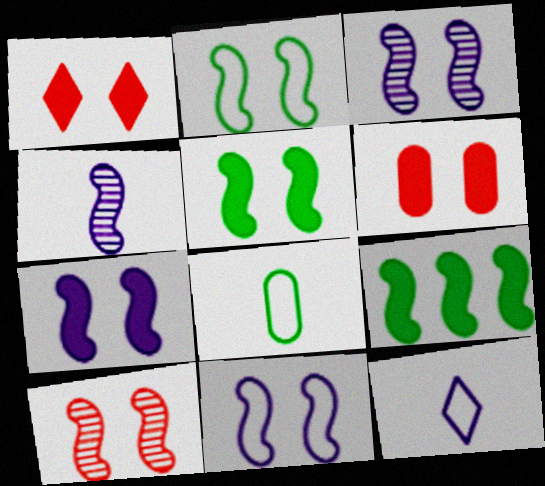[[2, 7, 10], 
[3, 7, 11], 
[5, 10, 11]]